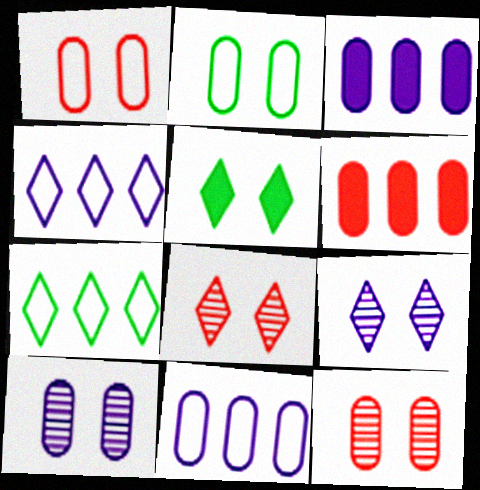[]